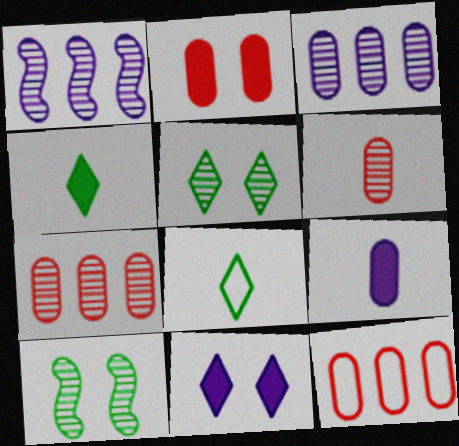[[1, 2, 8], 
[1, 5, 6], 
[2, 6, 12]]